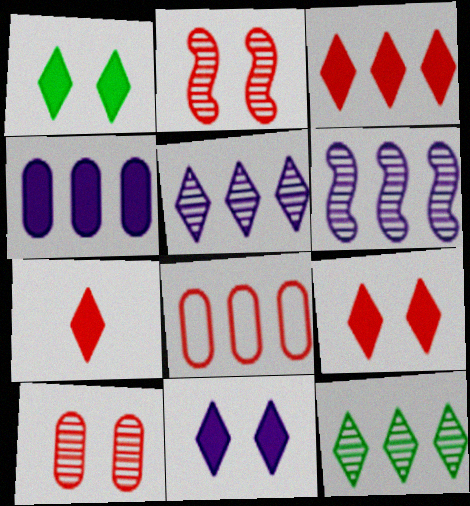[[1, 9, 11], 
[2, 7, 8], 
[3, 7, 9]]